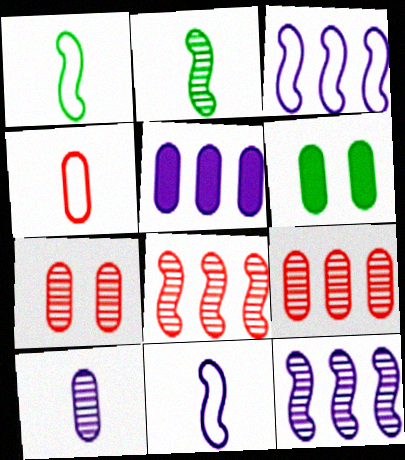[]